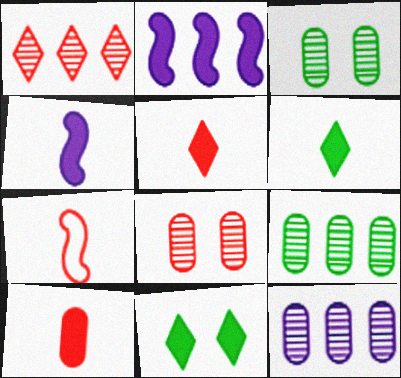[[2, 10, 11], 
[4, 6, 10], 
[7, 11, 12]]